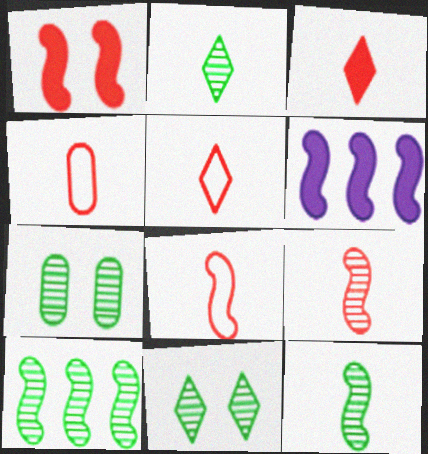[[2, 7, 10], 
[3, 4, 9], 
[4, 5, 8], 
[4, 6, 11], 
[5, 6, 7]]